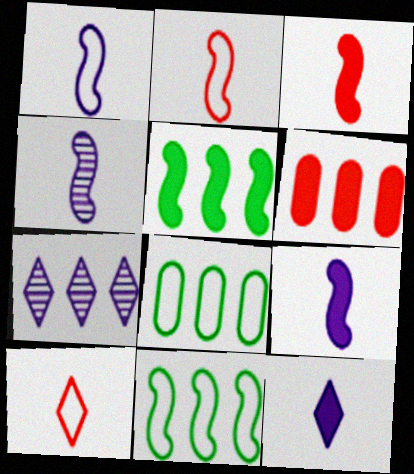[[1, 4, 9], 
[6, 7, 11]]